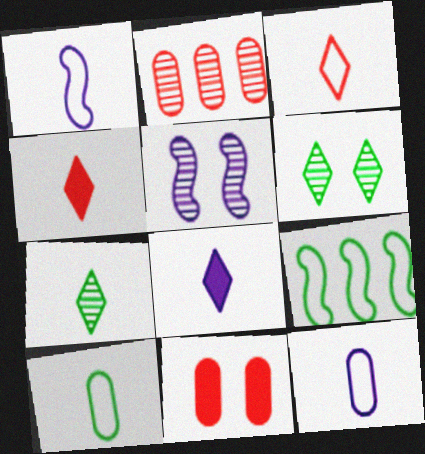[[1, 3, 10], 
[2, 5, 7], 
[3, 7, 8]]